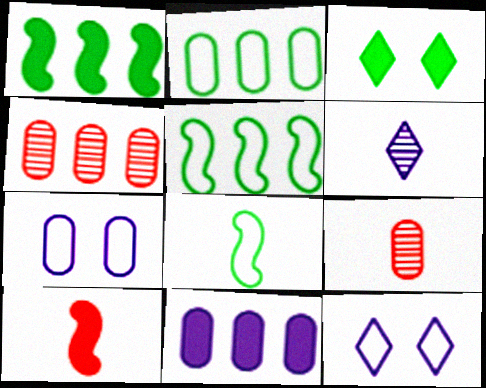[[1, 9, 12], 
[2, 4, 11], 
[3, 10, 11]]